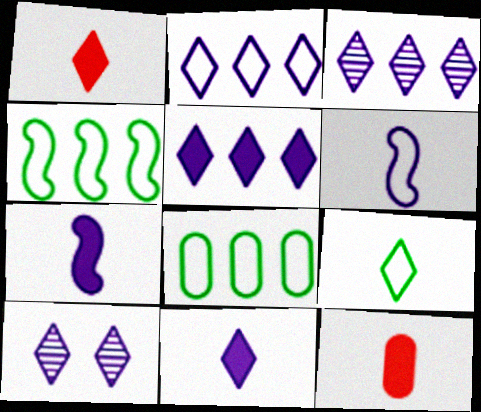[[2, 3, 5], 
[2, 10, 11], 
[4, 10, 12]]